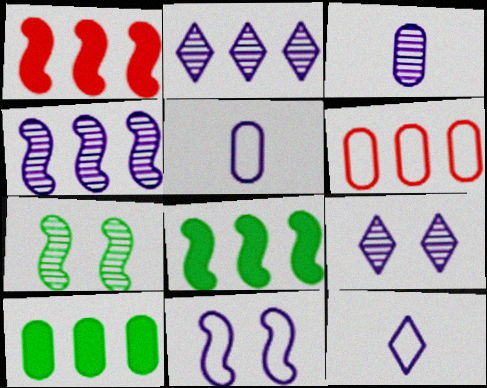[[2, 6, 8], 
[3, 4, 9]]